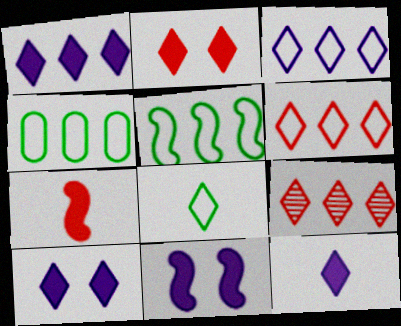[[1, 10, 12], 
[8, 9, 10]]